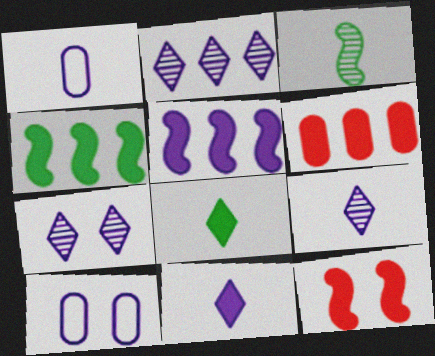[[1, 5, 7], 
[2, 7, 9], 
[5, 9, 10]]